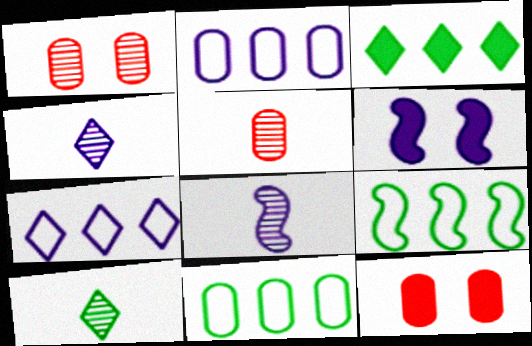[[2, 4, 6], 
[4, 9, 12], 
[5, 8, 10]]